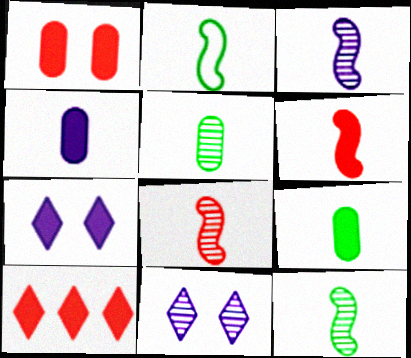[[1, 6, 10], 
[2, 3, 6], 
[3, 8, 12]]